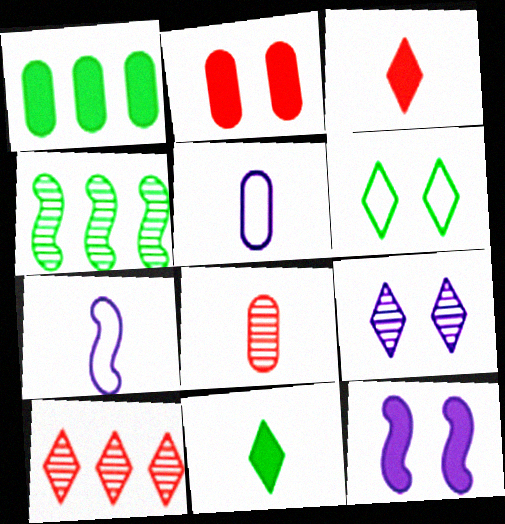[[1, 3, 12], 
[4, 8, 9], 
[7, 8, 11]]